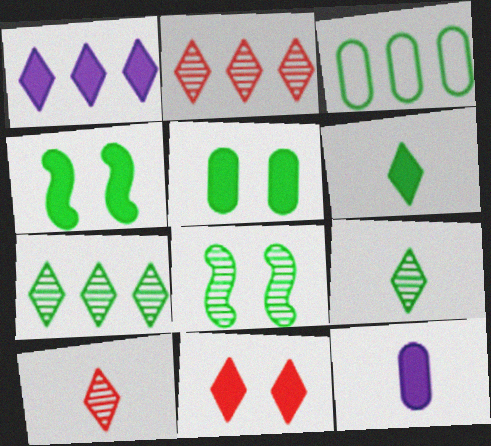[[1, 6, 11], 
[3, 4, 9], 
[3, 6, 8]]